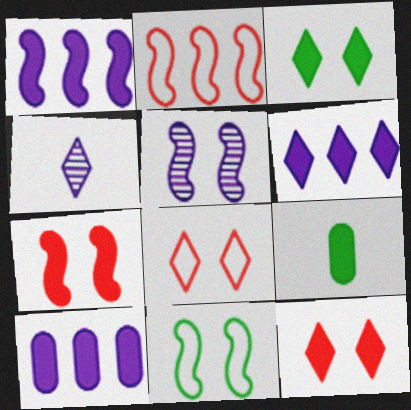[[1, 6, 10], 
[1, 9, 12], 
[5, 7, 11], 
[6, 7, 9]]